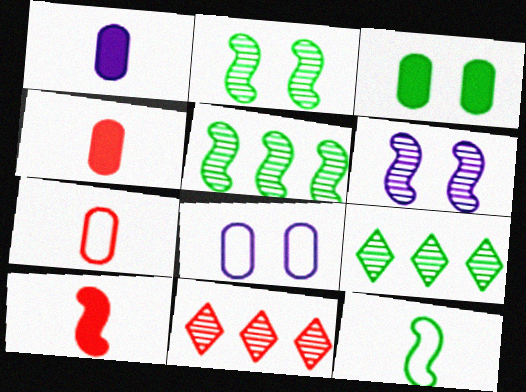[[3, 9, 12], 
[8, 9, 10]]